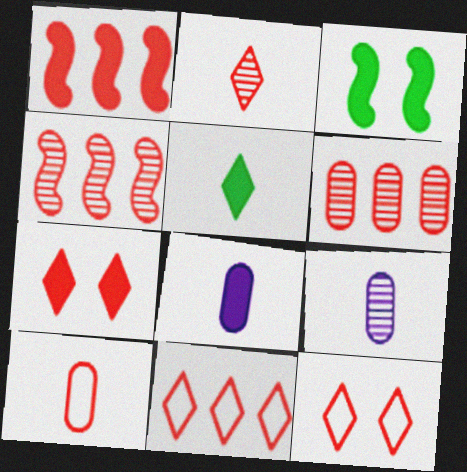[[1, 6, 11], 
[2, 7, 11], 
[3, 9, 11], 
[4, 7, 10]]